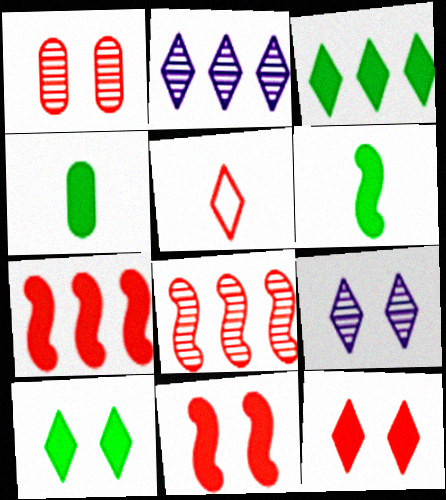[[1, 5, 7], 
[2, 5, 10], 
[3, 5, 9]]